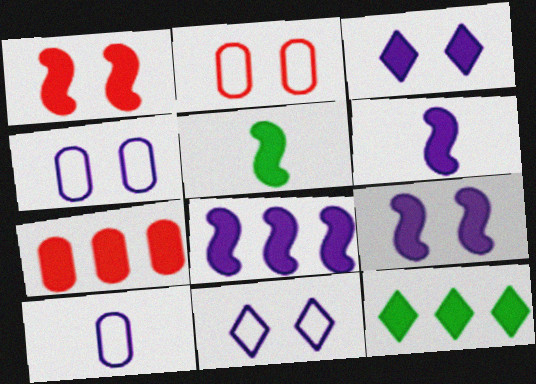[[1, 5, 8], 
[3, 5, 7], 
[6, 8, 9], 
[7, 8, 12]]